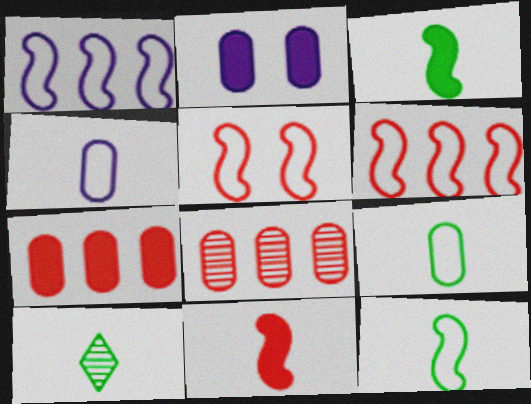[[1, 5, 12], 
[2, 6, 10], 
[2, 8, 9], 
[3, 9, 10], 
[4, 10, 11]]